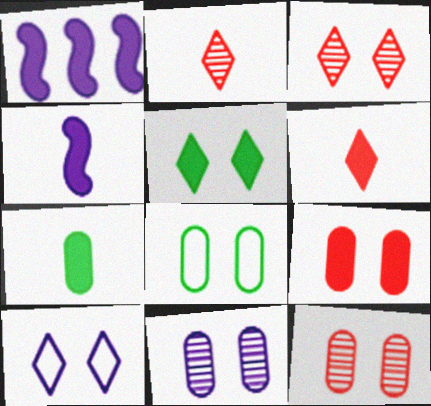[[1, 2, 8], 
[3, 5, 10], 
[4, 6, 7], 
[8, 9, 11]]